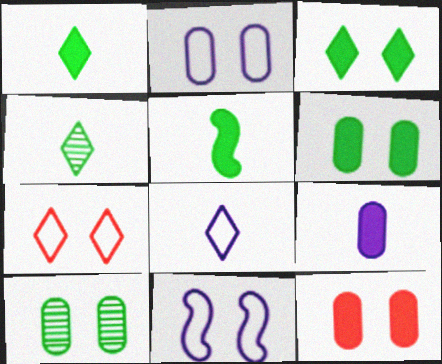[[2, 10, 12]]